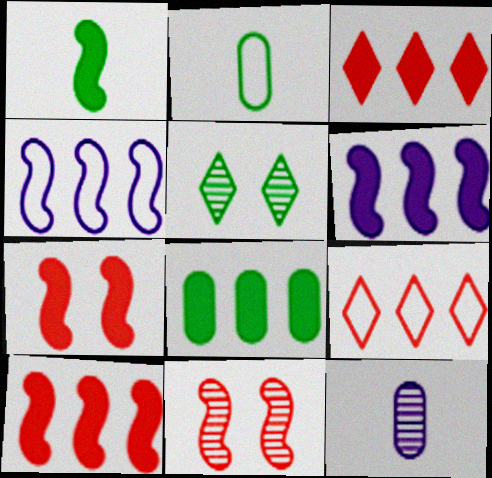[[1, 4, 11], 
[1, 6, 7], 
[3, 6, 8]]